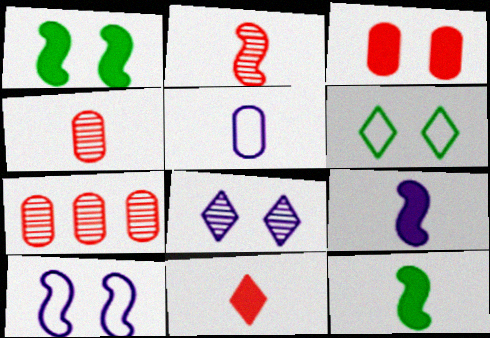[[6, 7, 9]]